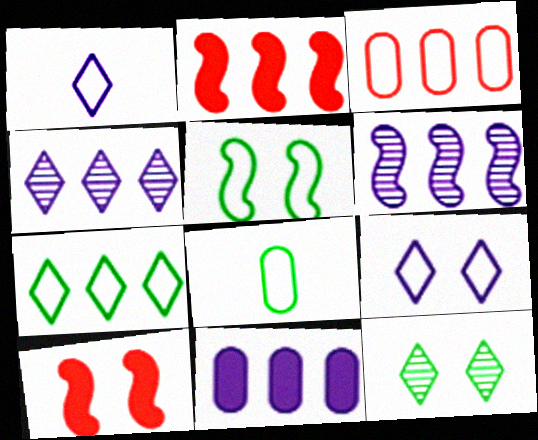[[1, 3, 5], 
[4, 8, 10], 
[5, 7, 8]]